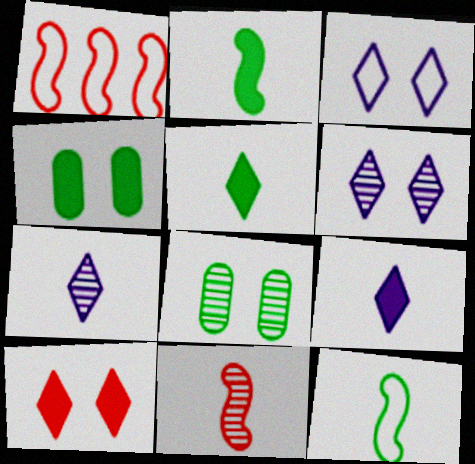[[1, 4, 7], 
[1, 8, 9]]